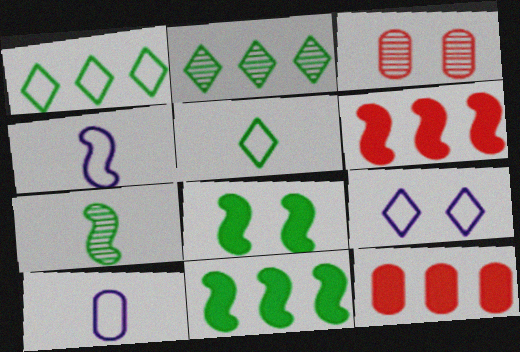[[3, 8, 9], 
[7, 9, 12]]